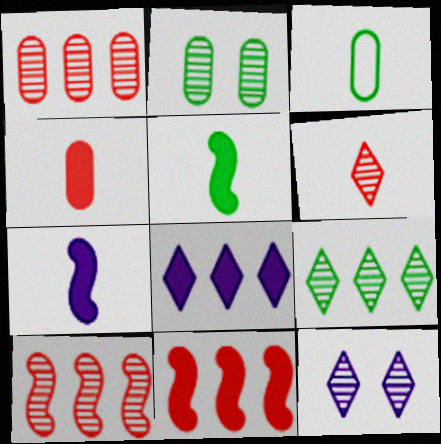[[3, 6, 7], 
[3, 11, 12], 
[6, 9, 12]]